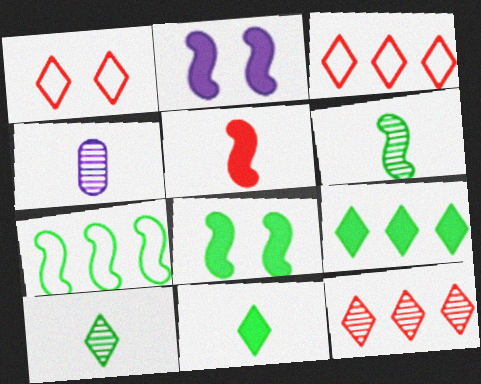[[3, 4, 8], 
[6, 7, 8]]